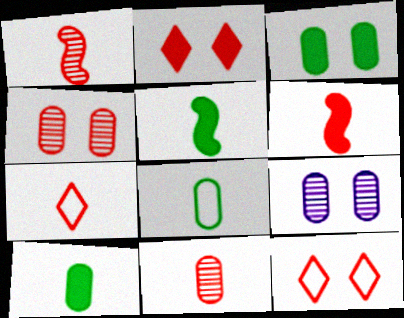[[6, 7, 11]]